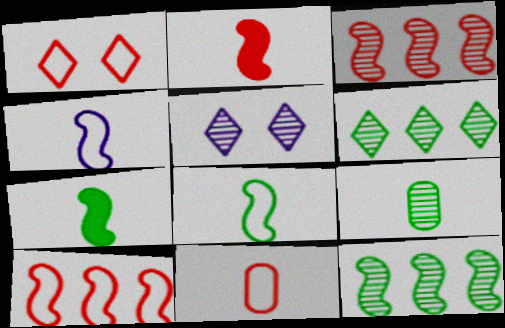[[1, 10, 11], 
[3, 5, 9]]